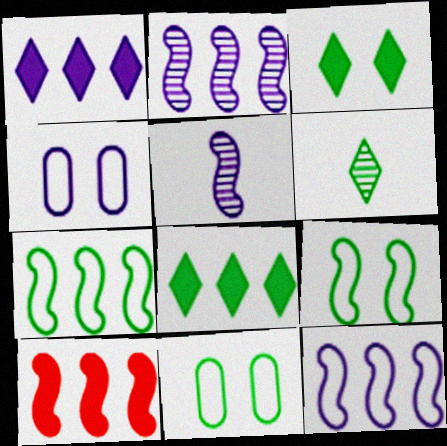[[1, 4, 5], 
[2, 7, 10], 
[4, 6, 10], 
[5, 9, 10]]